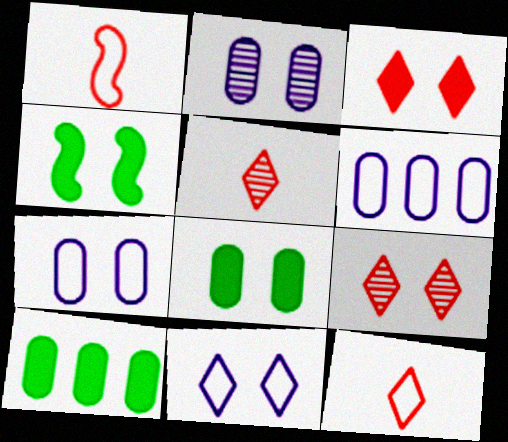[[4, 5, 6], 
[4, 7, 9]]